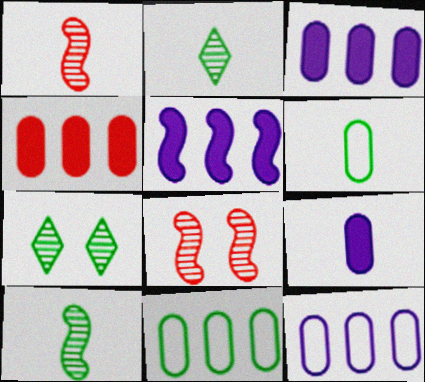[]